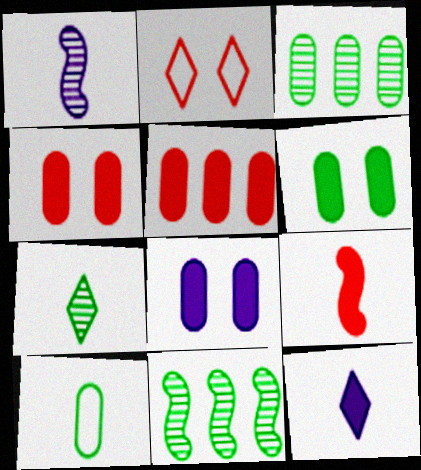[[3, 6, 10], 
[4, 6, 8]]